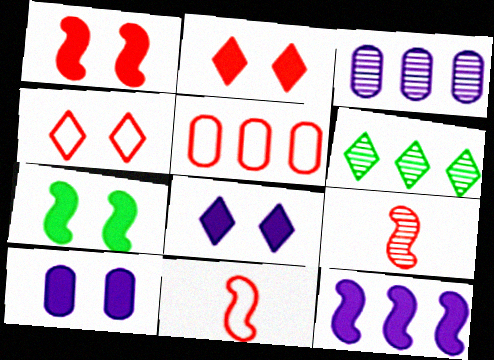[[2, 5, 9], 
[2, 7, 10], 
[4, 5, 11], 
[5, 6, 12], 
[6, 10, 11]]